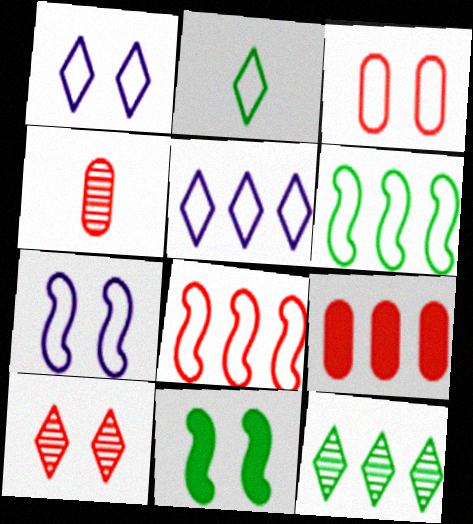[[3, 4, 9], 
[4, 5, 11]]